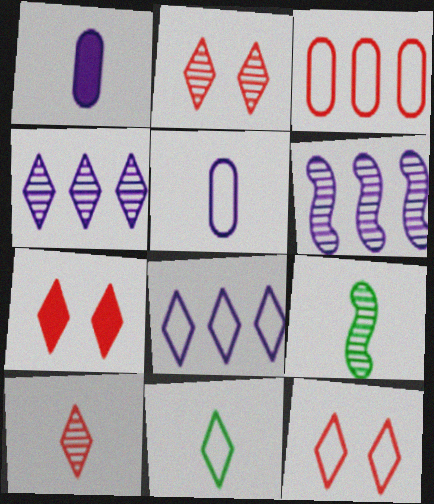[[2, 7, 12], 
[4, 7, 11], 
[8, 11, 12]]